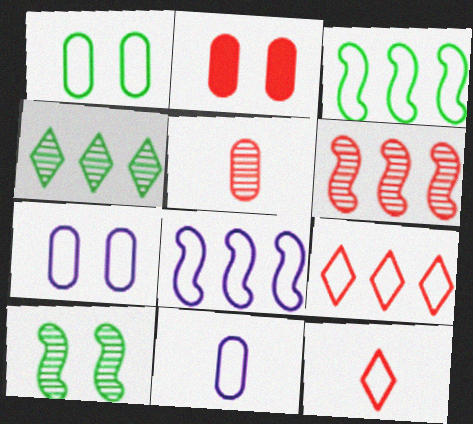[[1, 8, 12], 
[2, 6, 12], 
[3, 7, 12]]